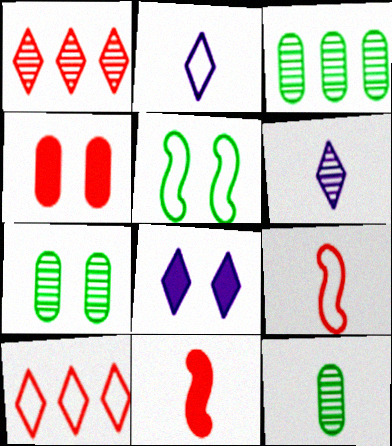[[1, 4, 9], 
[2, 11, 12], 
[3, 7, 12], 
[3, 8, 9]]